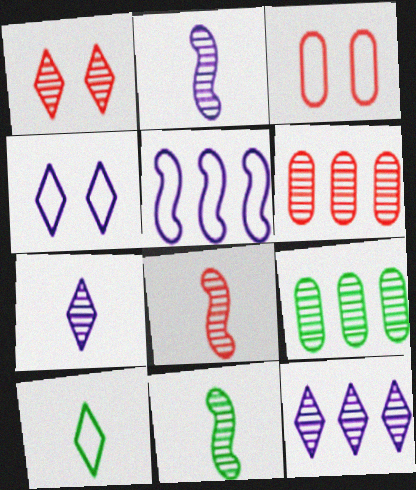[[1, 2, 9], 
[1, 6, 8], 
[2, 8, 11], 
[3, 5, 10]]